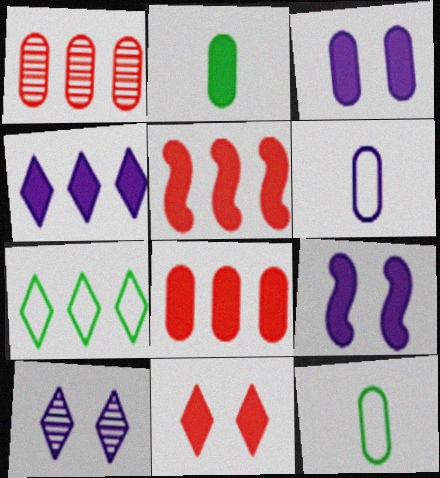[[1, 3, 12], 
[2, 3, 8], 
[5, 10, 12]]